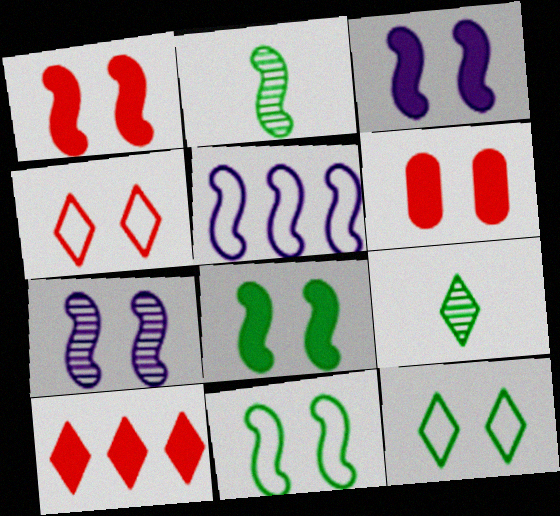[[1, 2, 5], 
[1, 3, 8], 
[1, 7, 11], 
[5, 6, 9], 
[6, 7, 12]]